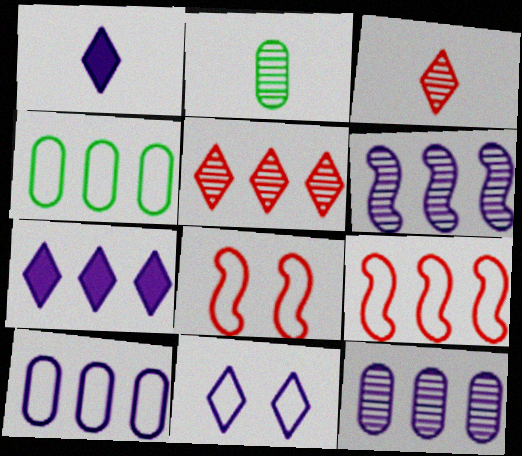[[2, 7, 8], 
[6, 7, 10]]